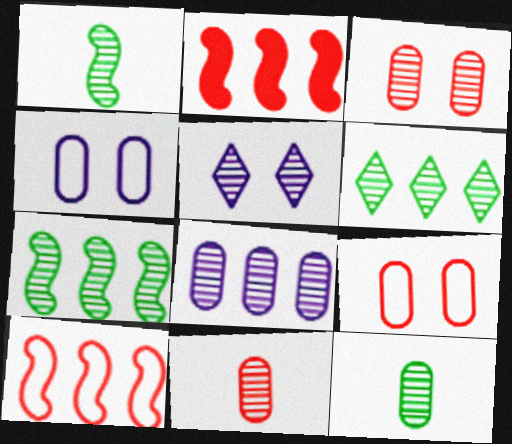[[3, 8, 12], 
[5, 7, 11]]